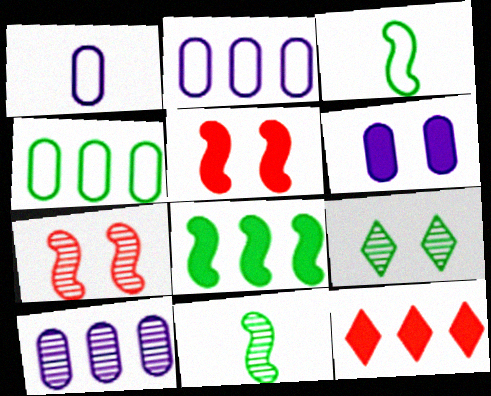[[1, 6, 10]]